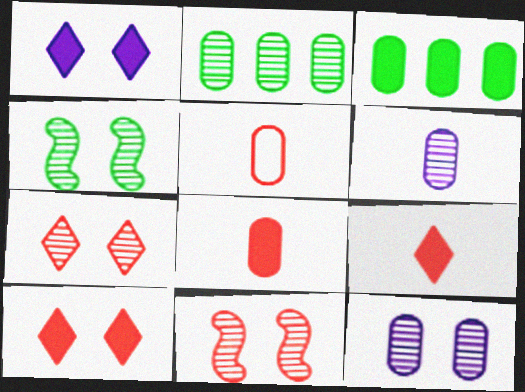[[3, 5, 12], 
[4, 7, 12]]